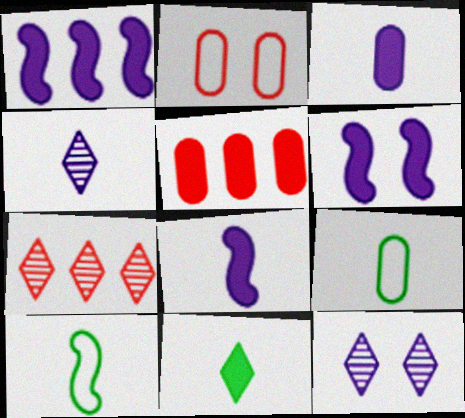[[1, 6, 8], 
[5, 6, 11], 
[5, 10, 12], 
[6, 7, 9]]